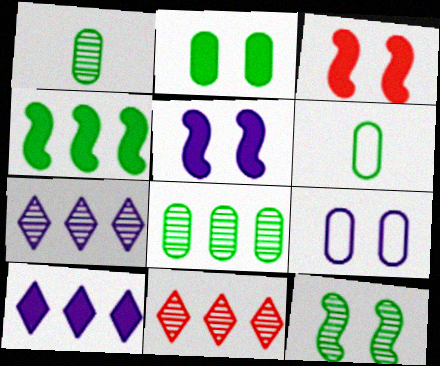[[2, 6, 8], 
[3, 6, 7], 
[5, 6, 11]]